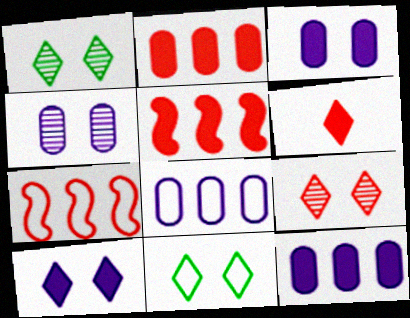[[9, 10, 11]]